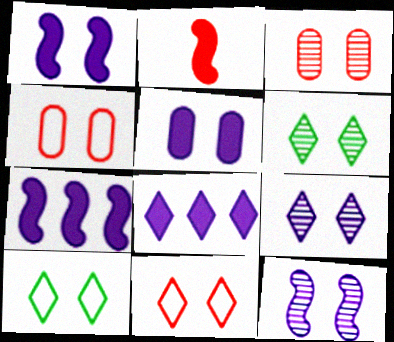[[1, 3, 10], 
[1, 4, 6], 
[3, 6, 12]]